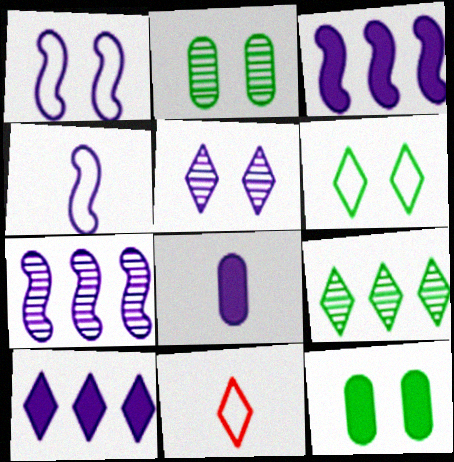[[2, 3, 11], 
[7, 11, 12]]